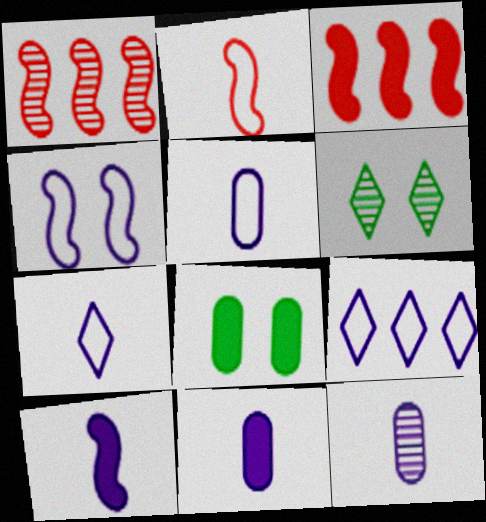[[1, 6, 12], 
[1, 7, 8], 
[3, 5, 6], 
[4, 5, 9], 
[5, 11, 12], 
[7, 10, 12]]